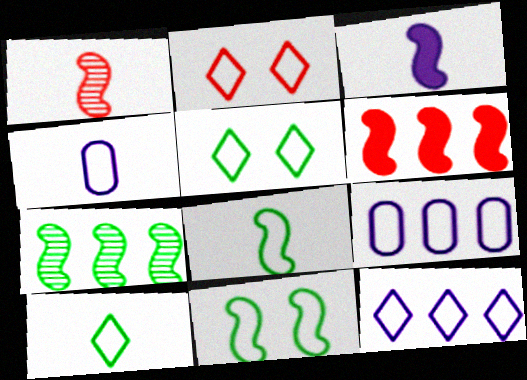[[1, 3, 8], 
[2, 8, 9], 
[2, 10, 12]]